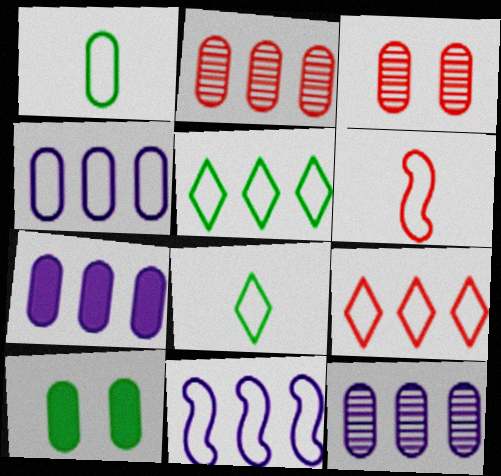[[1, 3, 7], 
[4, 7, 12]]